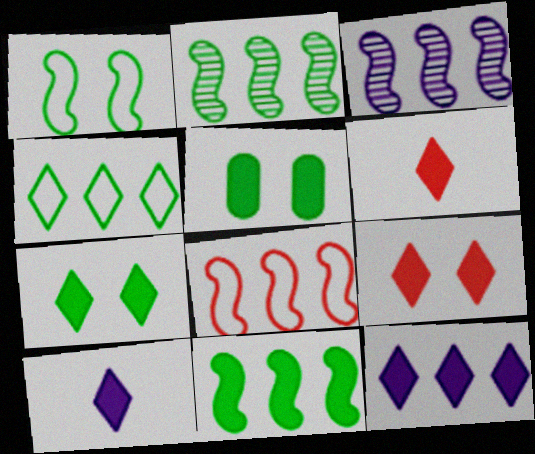[[3, 8, 11], 
[6, 7, 12]]